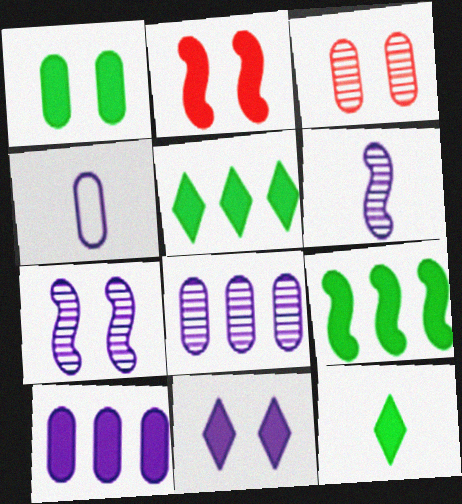[[1, 2, 11], 
[1, 9, 12], 
[2, 10, 12]]